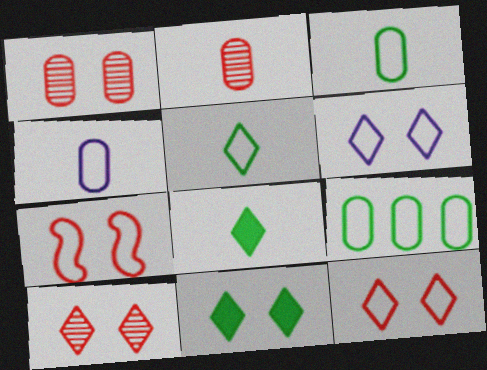[[6, 10, 11]]